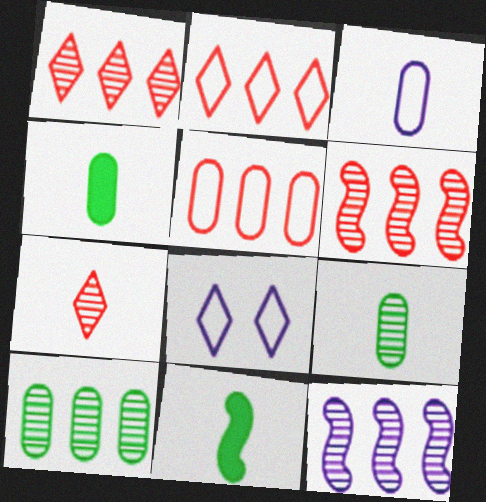[[1, 10, 12], 
[3, 7, 11], 
[4, 6, 8]]